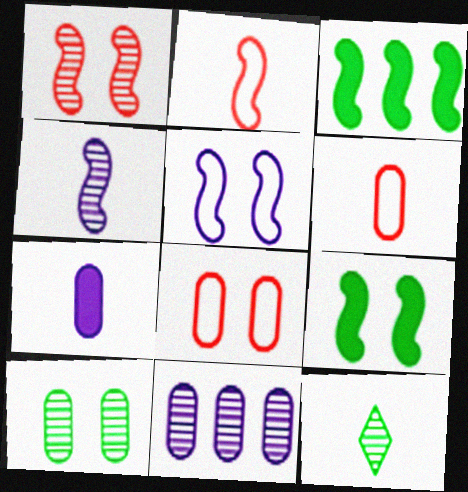[[1, 5, 9], 
[1, 11, 12], 
[2, 7, 12]]